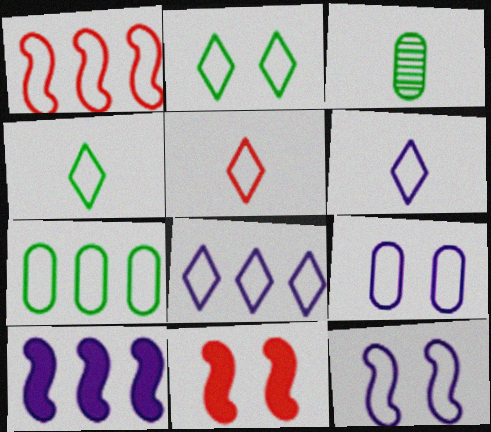[[1, 4, 9], 
[1, 7, 8], 
[2, 5, 8], 
[3, 8, 11], 
[4, 5, 6], 
[5, 7, 12]]